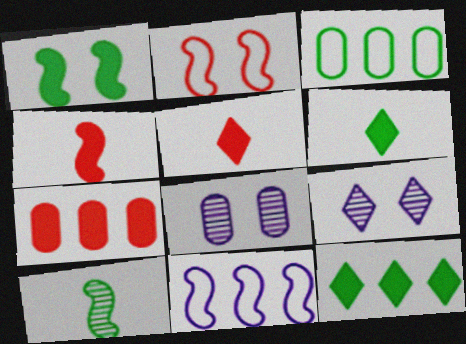[[3, 4, 9]]